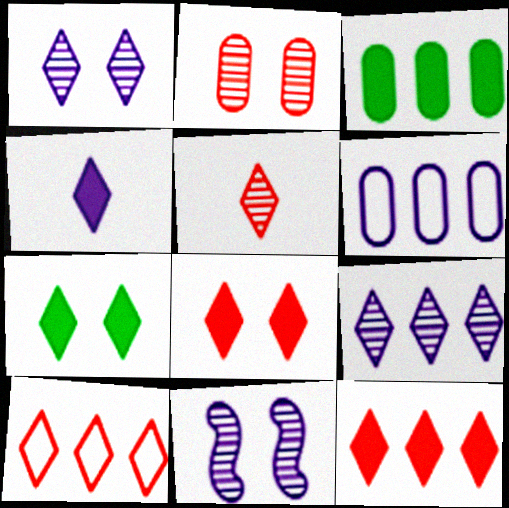[[4, 6, 11], 
[4, 7, 12], 
[5, 8, 10]]